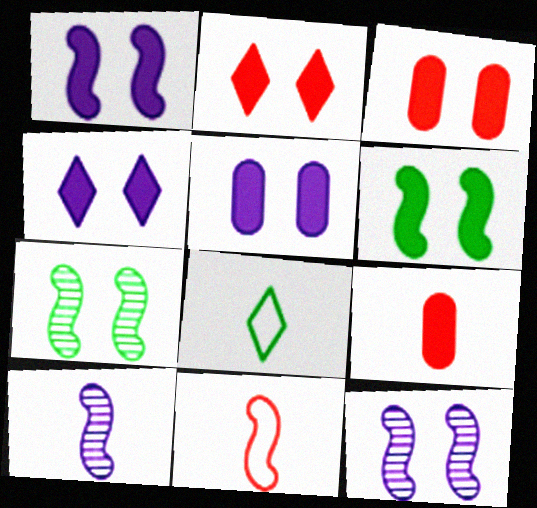[[1, 4, 5], 
[2, 5, 6], 
[3, 4, 6], 
[8, 9, 10]]